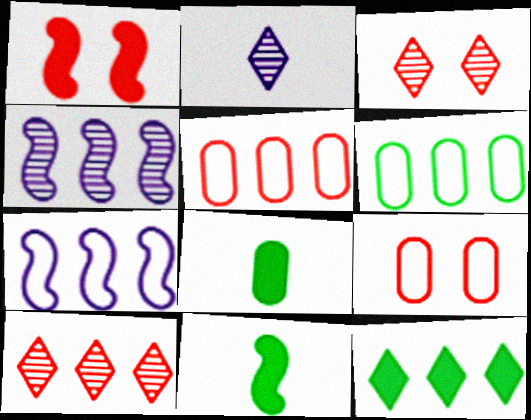[[1, 2, 6], 
[1, 3, 9], 
[3, 7, 8], 
[4, 5, 12]]